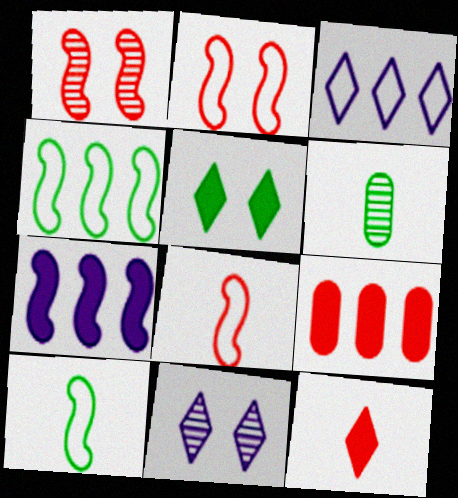[[1, 7, 10], 
[4, 5, 6], 
[9, 10, 11]]